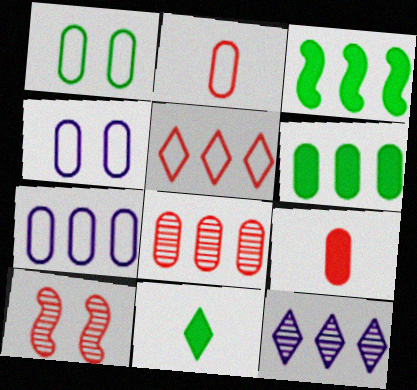[[1, 2, 7], 
[5, 9, 10], 
[6, 7, 8], 
[7, 10, 11]]